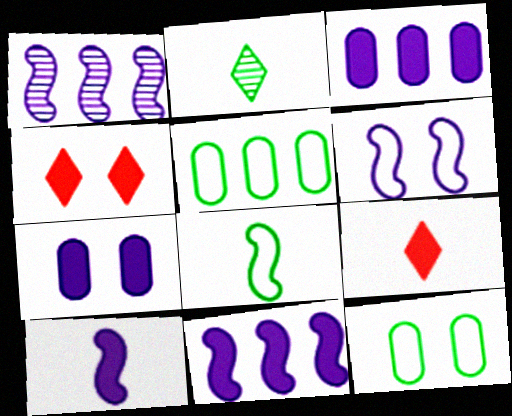[[1, 6, 10], 
[1, 9, 12]]